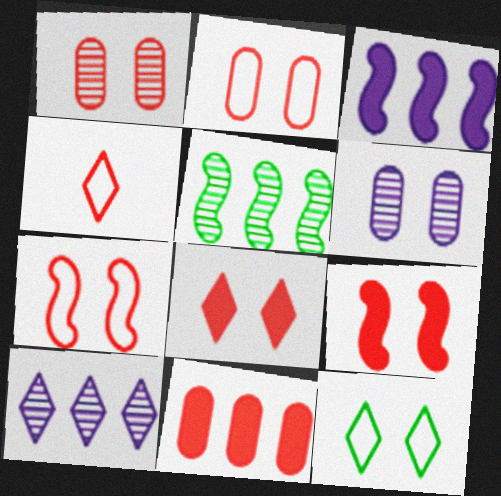[[1, 7, 8], 
[6, 9, 12]]